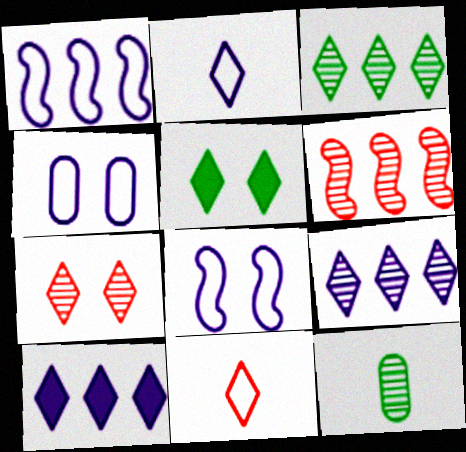[[1, 2, 4], 
[5, 9, 11]]